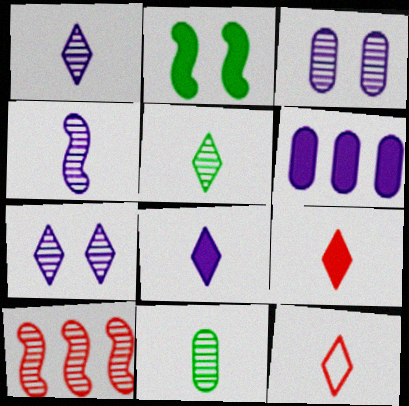[[2, 6, 9], 
[3, 5, 10], 
[5, 8, 12], 
[7, 10, 11]]